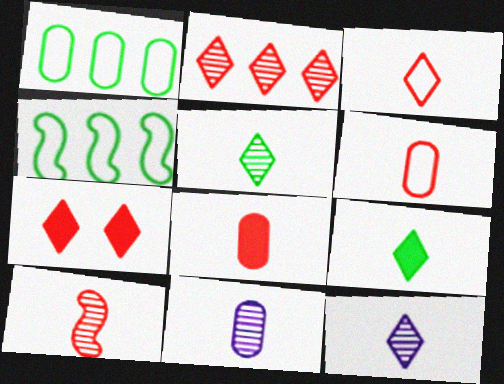[[2, 3, 7], 
[3, 8, 10], 
[3, 9, 12], 
[4, 7, 11], 
[5, 10, 11]]